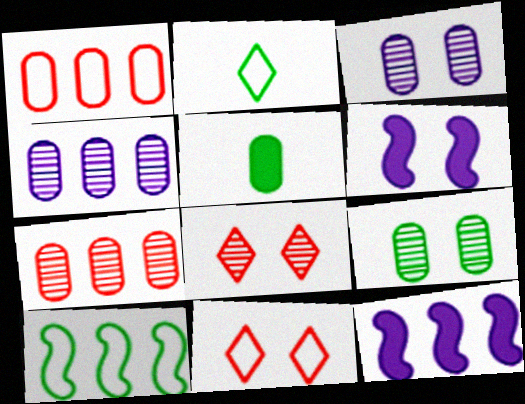[[1, 3, 5], 
[2, 6, 7], 
[6, 9, 11]]